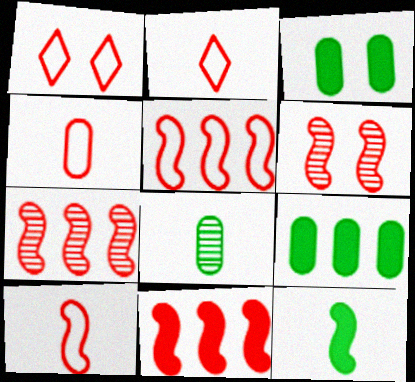[[1, 4, 5], 
[2, 4, 10], 
[5, 7, 11], 
[6, 10, 11]]